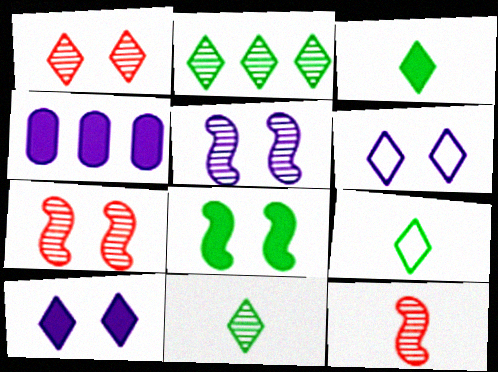[[3, 9, 11], 
[4, 7, 9]]